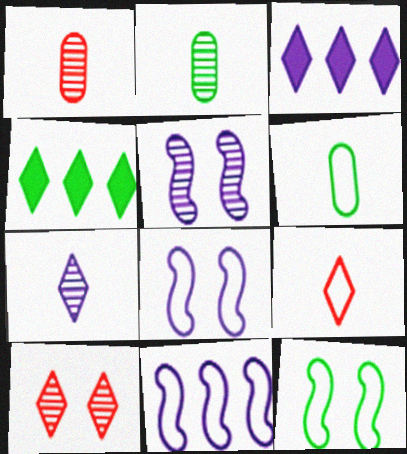[[1, 3, 12], 
[1, 4, 8], 
[2, 4, 12]]